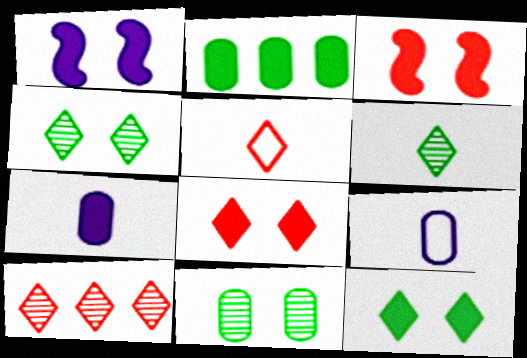[[5, 8, 10]]